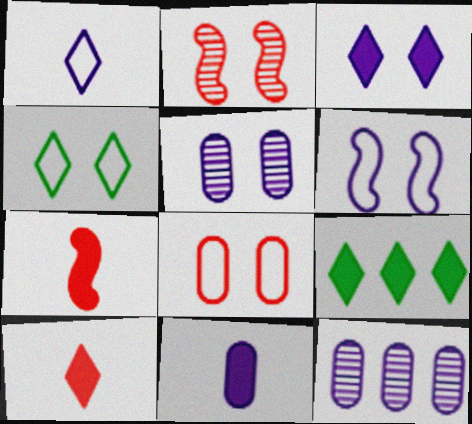[[3, 5, 6], 
[3, 9, 10], 
[4, 6, 8], 
[4, 7, 12]]